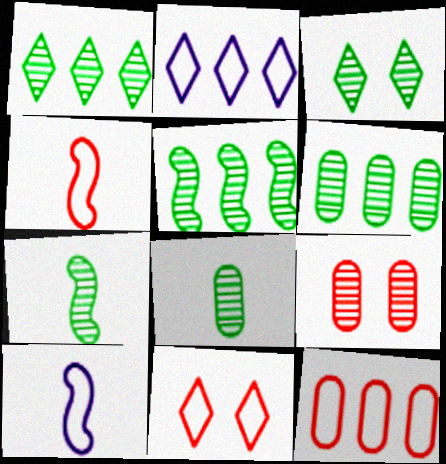[[1, 5, 6], 
[3, 5, 8], 
[3, 6, 7], 
[4, 11, 12]]